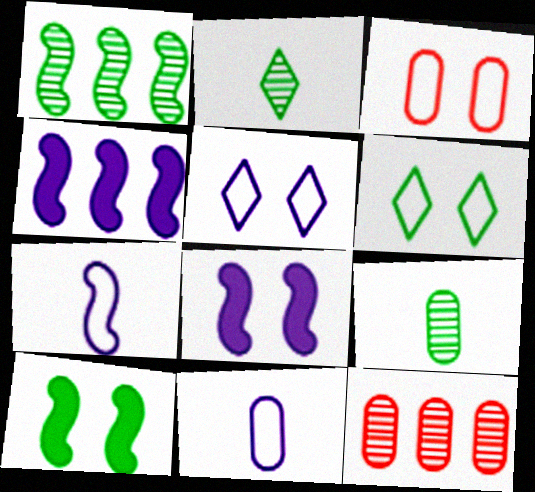[[2, 3, 4]]